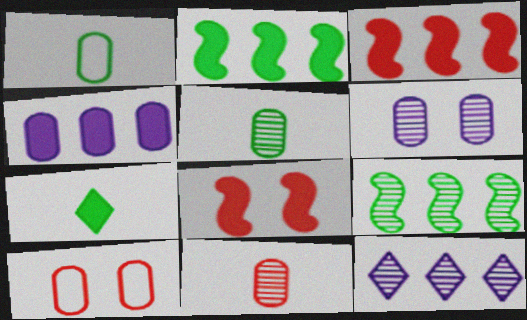[[1, 8, 12], 
[4, 5, 10], 
[4, 7, 8]]